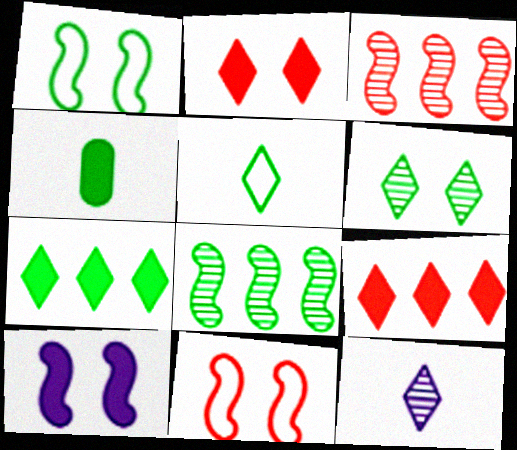[[4, 9, 10], 
[5, 6, 7]]